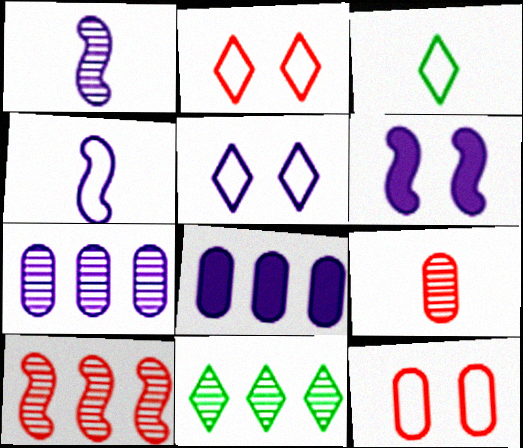[[1, 5, 8], 
[7, 10, 11]]